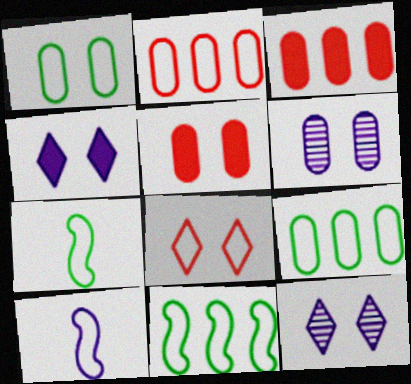[[1, 5, 6], 
[3, 7, 12], 
[8, 9, 10]]